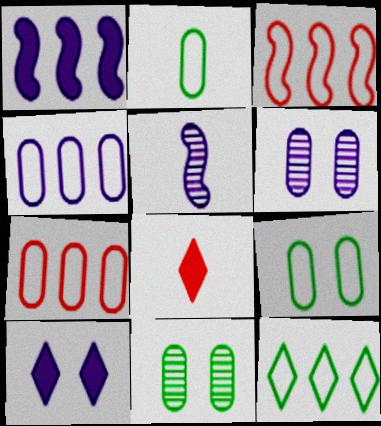[[2, 5, 8], 
[3, 4, 12], 
[4, 5, 10]]